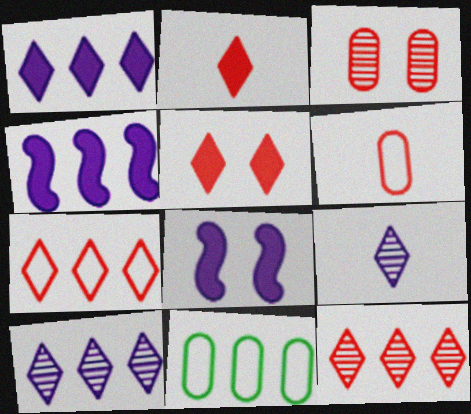[[4, 11, 12]]